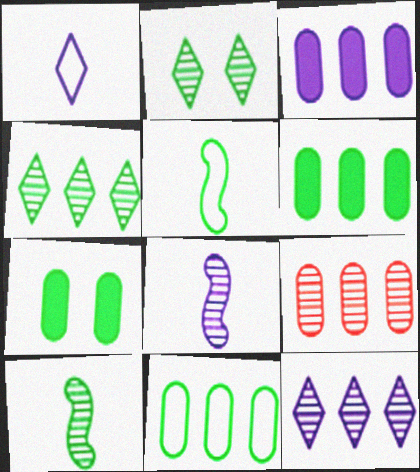[[2, 5, 6], 
[2, 8, 9], 
[3, 9, 11], 
[4, 5, 7]]